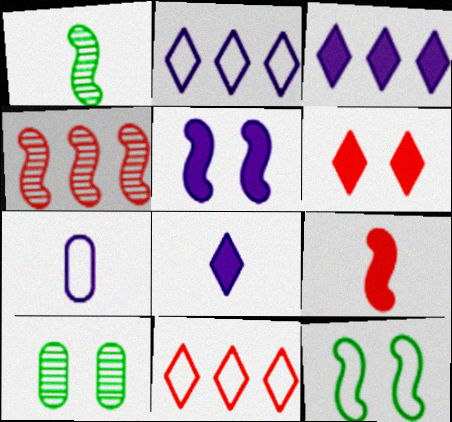[[2, 9, 10], 
[7, 11, 12]]